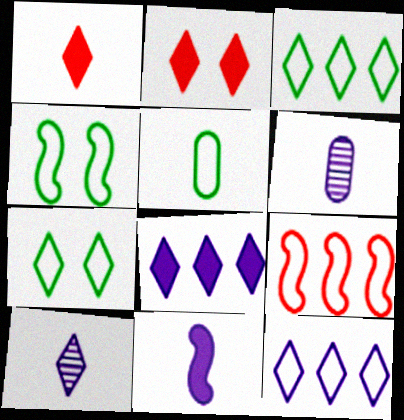[[2, 3, 10], 
[3, 4, 5]]